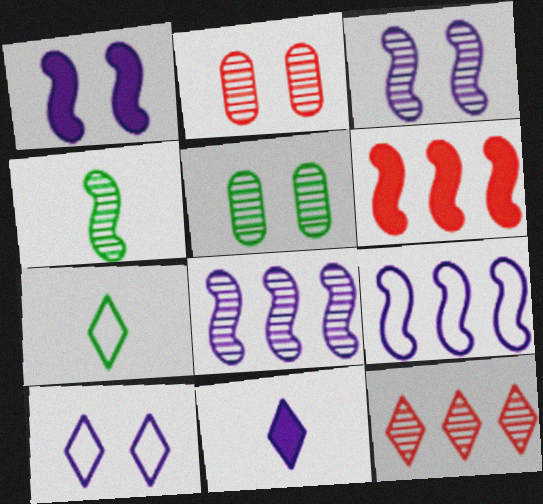[]